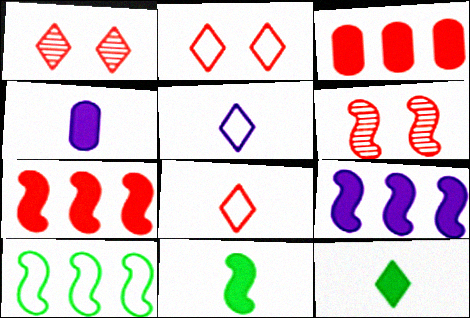[[1, 4, 10], 
[3, 6, 8]]